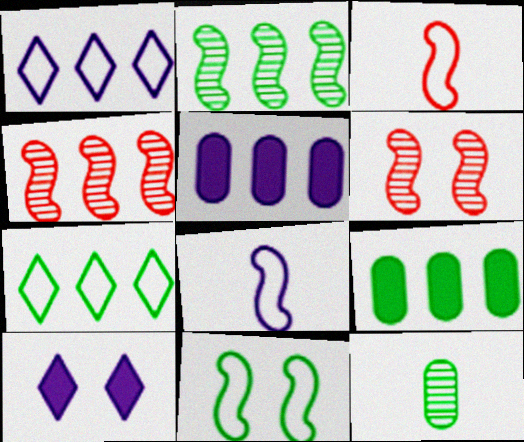[[1, 4, 9], 
[2, 7, 9], 
[4, 5, 7]]